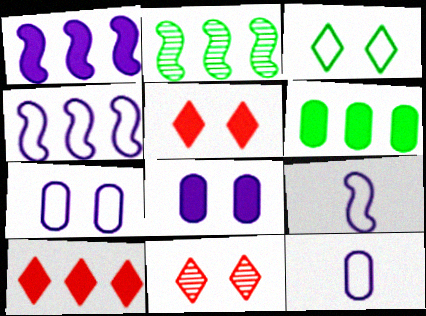[[1, 6, 10], 
[2, 5, 12], 
[6, 9, 11]]